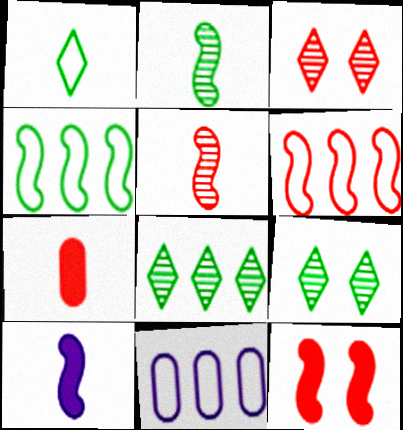[[3, 6, 7], 
[5, 6, 12]]